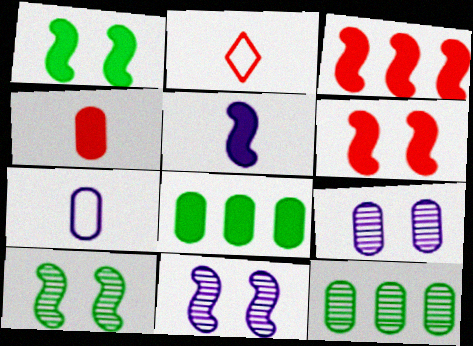[[1, 3, 5], 
[2, 8, 11]]